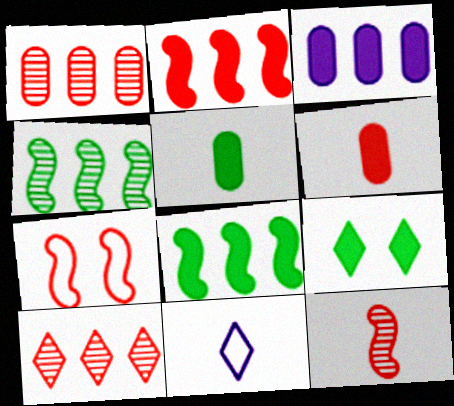[[2, 7, 12], 
[5, 8, 9], 
[5, 11, 12], 
[6, 7, 10], 
[9, 10, 11]]